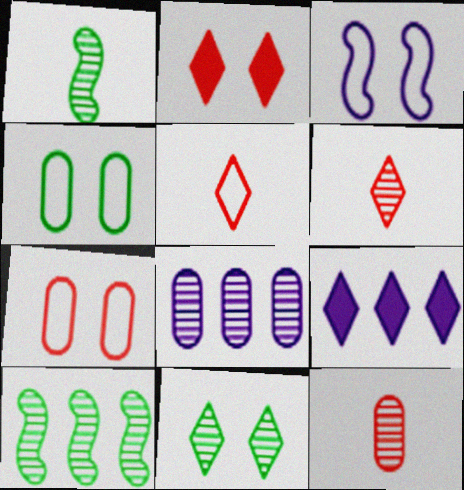[[1, 7, 9], 
[5, 9, 11]]